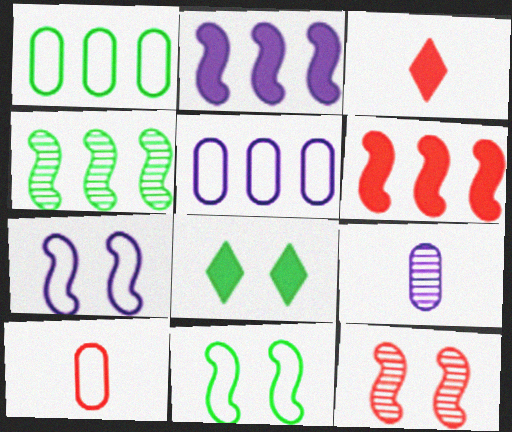[]